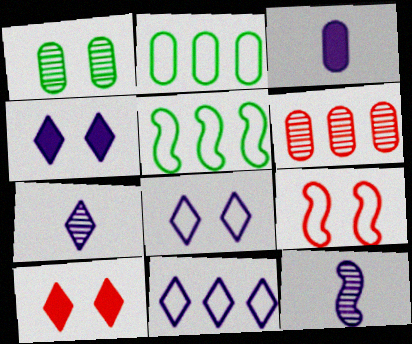[[1, 4, 9], 
[2, 10, 12], 
[4, 7, 11]]